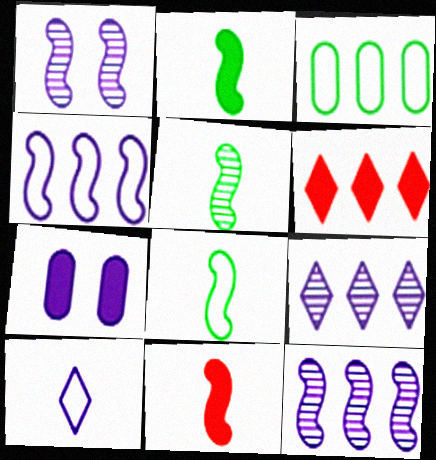[[2, 5, 8], 
[2, 6, 7], 
[3, 6, 12], 
[7, 10, 12]]